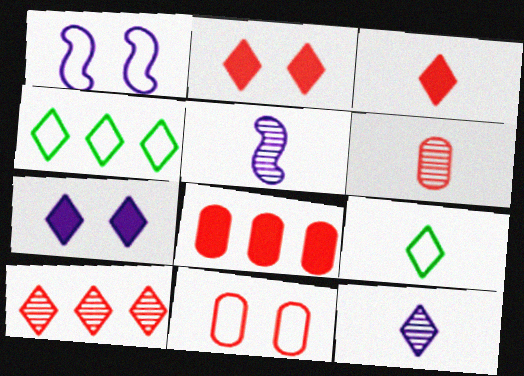[[2, 4, 12], 
[3, 9, 12], 
[6, 8, 11], 
[7, 9, 10]]